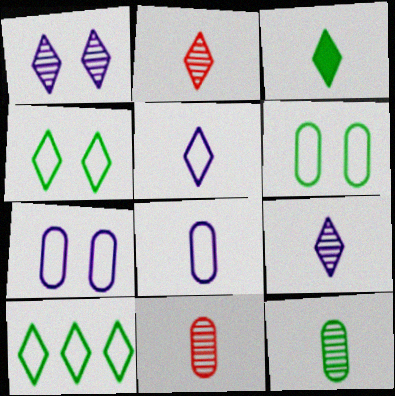[[2, 3, 5]]